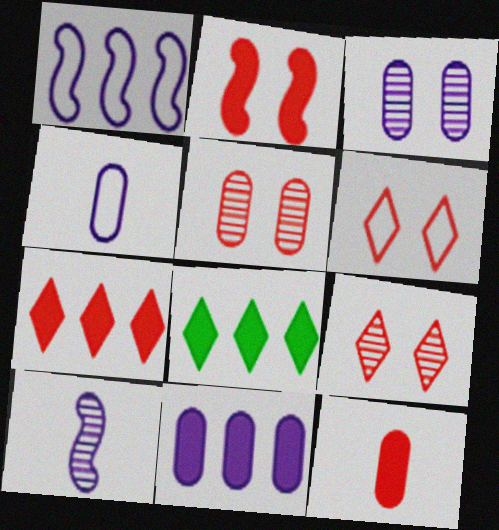[[2, 5, 6], 
[2, 7, 12], 
[3, 4, 11]]